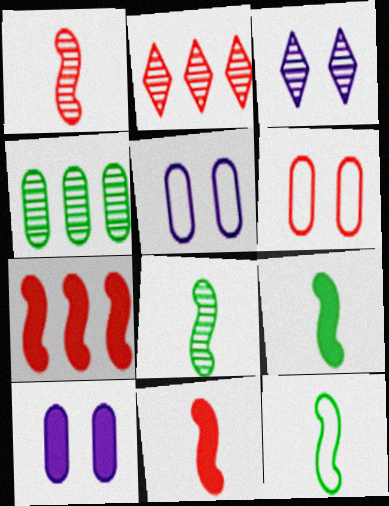[[1, 3, 4], 
[2, 5, 9], 
[2, 6, 11], 
[2, 10, 12], 
[8, 9, 12]]